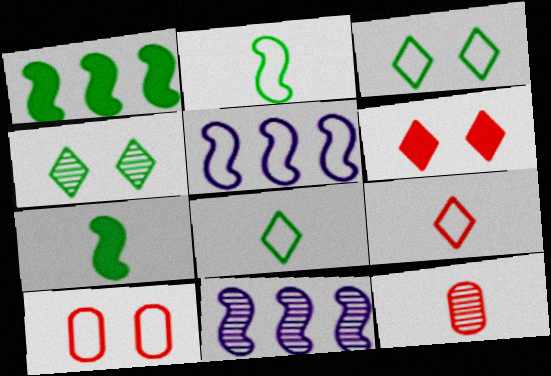[[4, 11, 12], 
[5, 8, 10]]